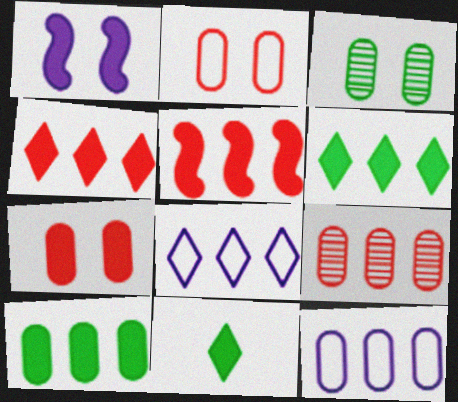[[9, 10, 12]]